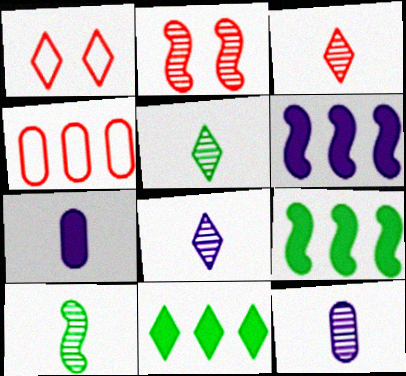[[1, 8, 11], 
[1, 9, 12], 
[3, 5, 8], 
[3, 10, 12]]